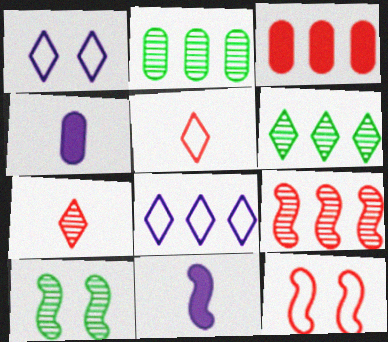[[3, 7, 12], 
[4, 6, 12]]